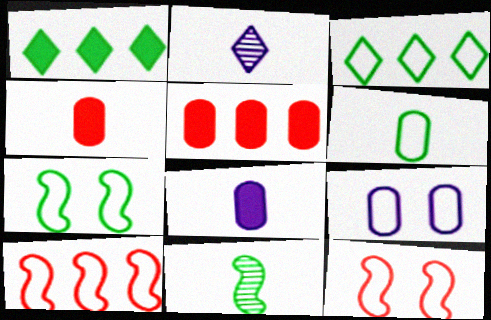[[2, 5, 7], 
[3, 6, 7]]